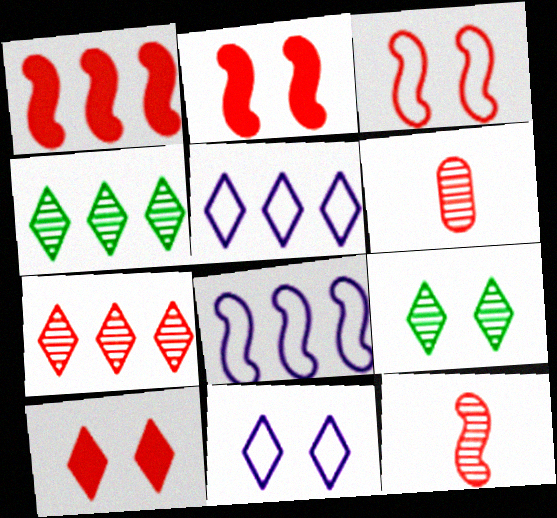[[1, 3, 12], 
[9, 10, 11]]